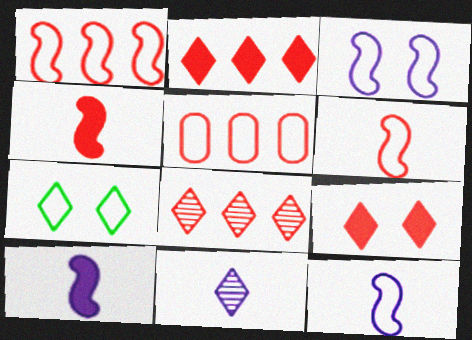[[2, 7, 11], 
[5, 7, 12]]